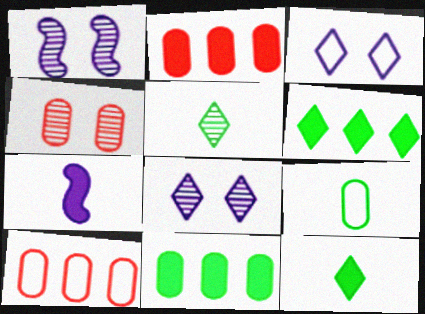[[1, 10, 12]]